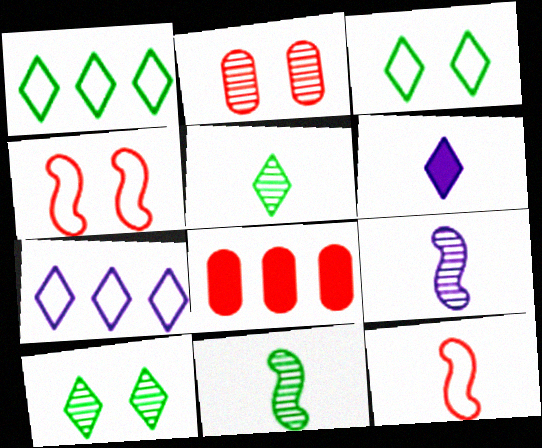[[3, 8, 9]]